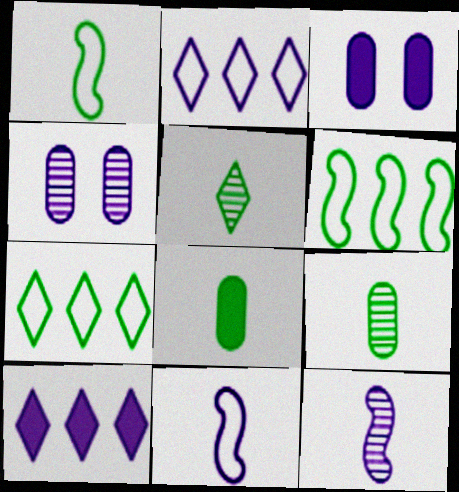[[1, 5, 8], 
[2, 3, 12], 
[4, 10, 11]]